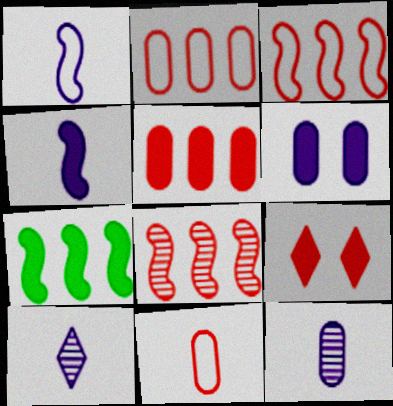[[8, 9, 11]]